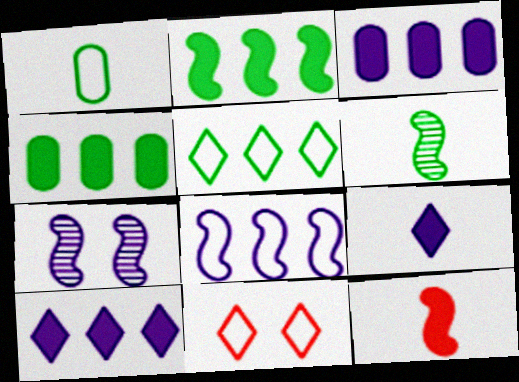[[1, 8, 11], 
[3, 6, 11]]